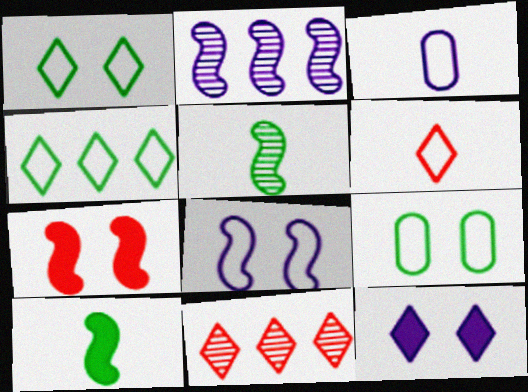[[2, 3, 12]]